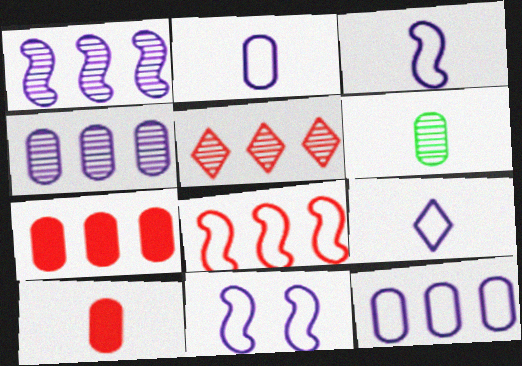[[2, 3, 9], 
[2, 6, 10], 
[5, 7, 8], 
[9, 11, 12]]